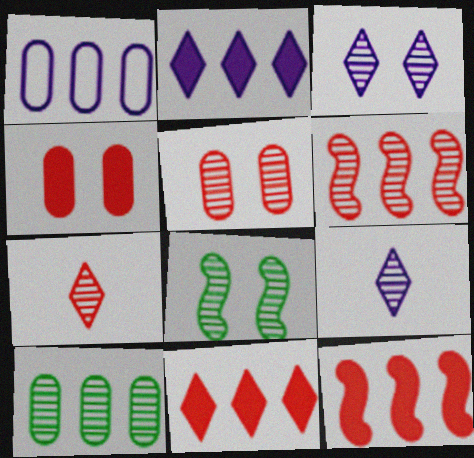[[3, 5, 8], 
[5, 6, 7]]